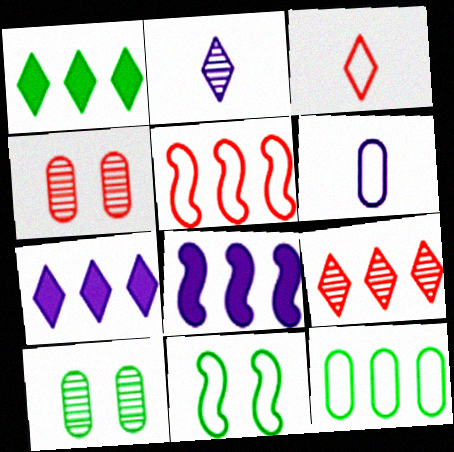[[3, 8, 10], 
[8, 9, 12]]